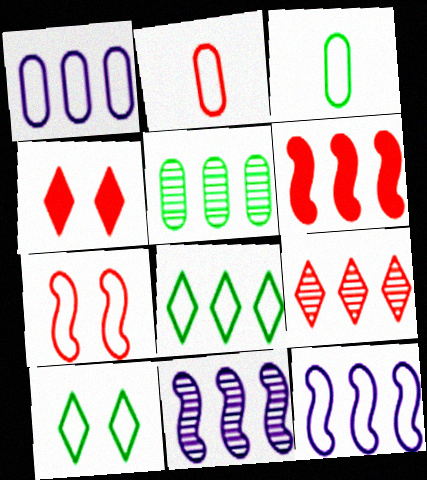[[2, 10, 12], 
[3, 4, 11], 
[5, 9, 11]]